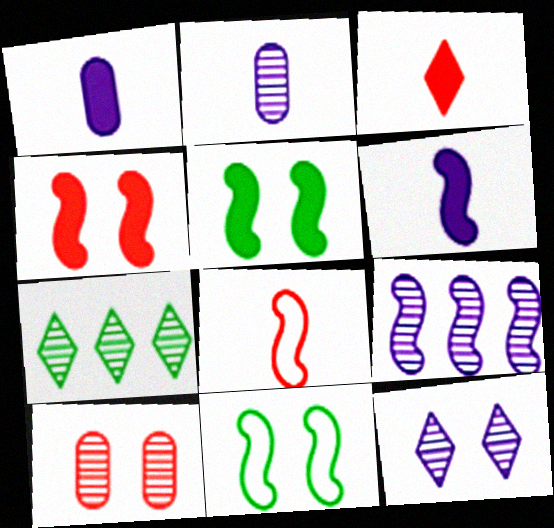[[2, 9, 12], 
[5, 8, 9]]